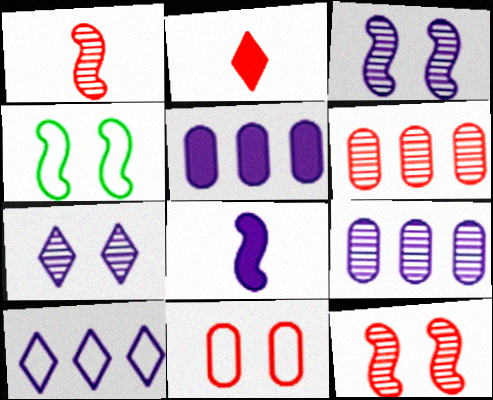[[2, 4, 9]]